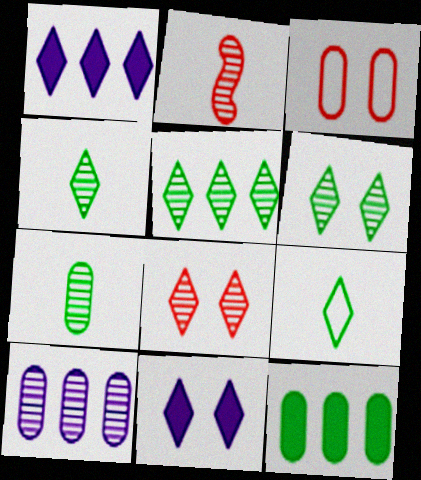[[1, 8, 9], 
[2, 6, 10], 
[4, 5, 6]]